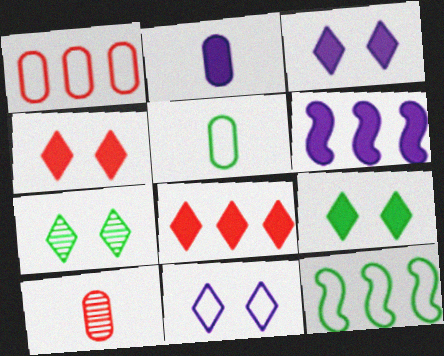[[2, 3, 6], 
[2, 5, 10], 
[3, 4, 9], 
[3, 10, 12], 
[4, 7, 11]]